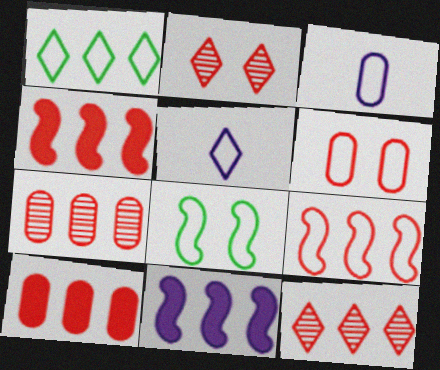[[1, 7, 11], 
[9, 10, 12]]